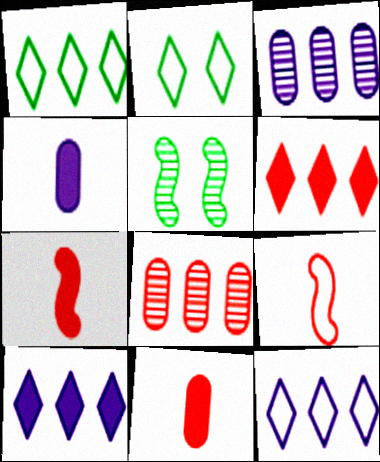[[2, 3, 7], 
[5, 11, 12]]